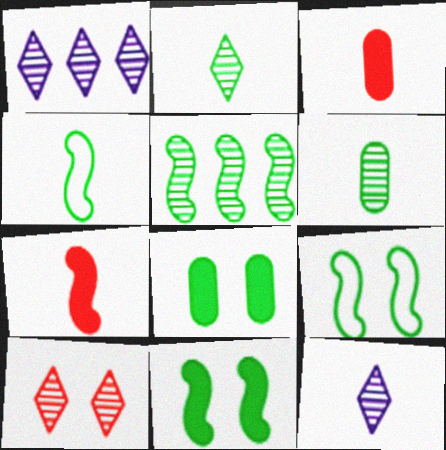[[1, 2, 10], 
[1, 3, 9], 
[3, 4, 12], 
[4, 5, 11]]